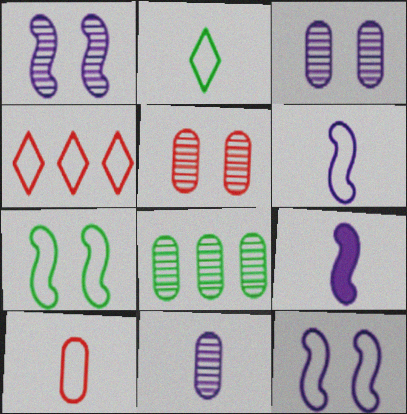[[2, 6, 10], 
[5, 8, 11]]